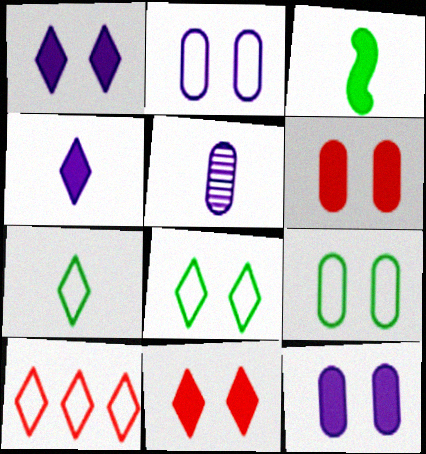[]